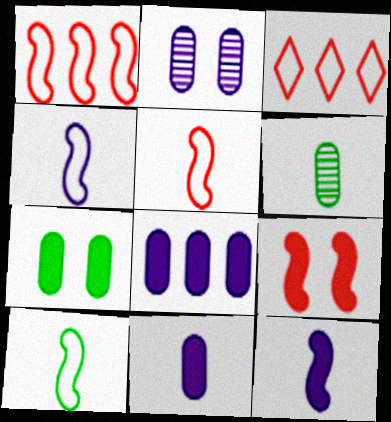[[4, 5, 10]]